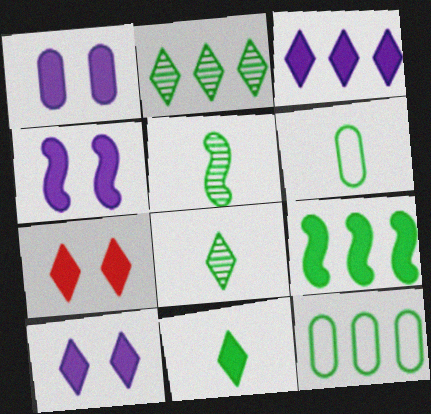[[1, 4, 10], 
[2, 9, 12], 
[3, 7, 11], 
[5, 6, 11]]